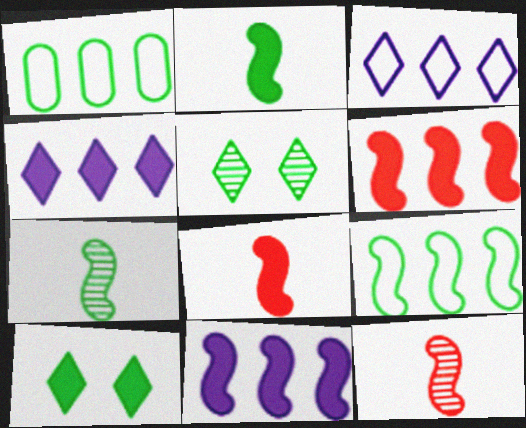[[1, 2, 5], 
[1, 7, 10]]